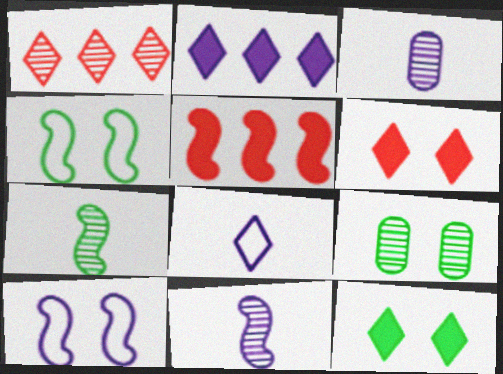[[1, 8, 12], 
[1, 9, 11], 
[2, 3, 10], 
[4, 5, 11], 
[4, 9, 12], 
[5, 7, 10], 
[5, 8, 9], 
[6, 9, 10]]